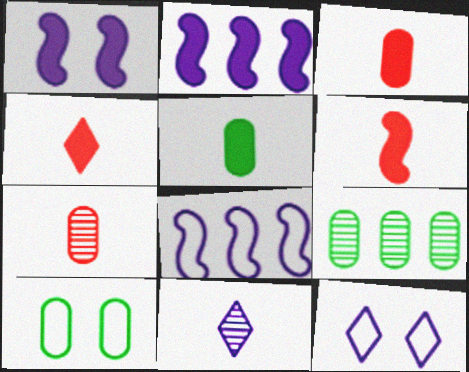[[3, 4, 6], 
[5, 9, 10], 
[6, 9, 12]]